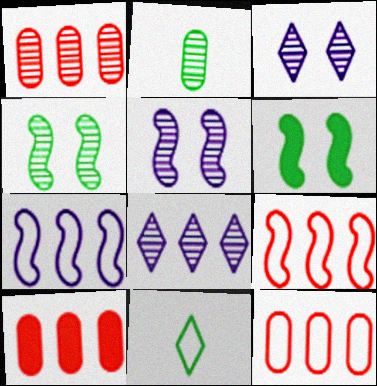[[1, 10, 12], 
[5, 10, 11]]